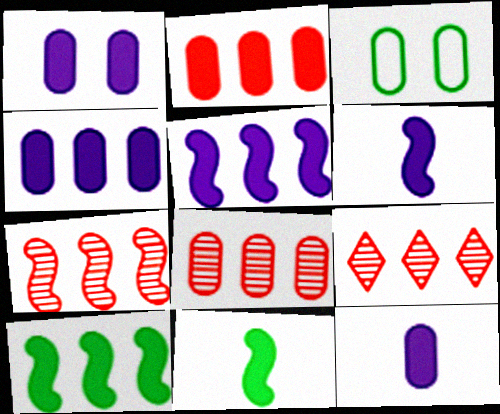[[1, 4, 12], 
[3, 6, 9], 
[3, 8, 12], 
[7, 8, 9]]